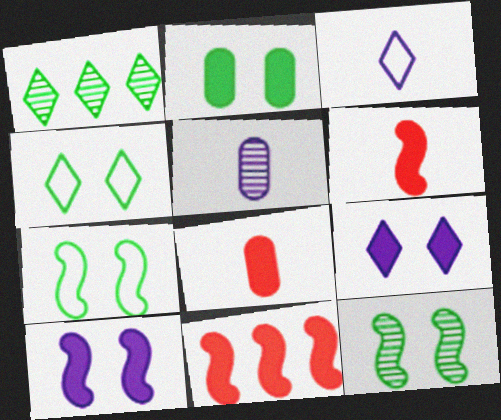[[2, 4, 12], 
[4, 5, 11]]